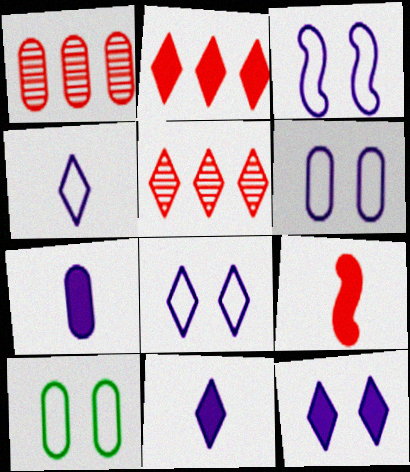[[1, 7, 10], 
[3, 6, 8]]